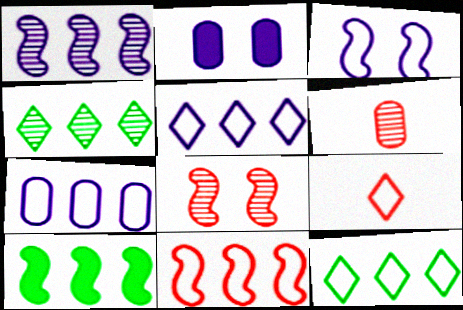[[1, 10, 11], 
[7, 11, 12]]